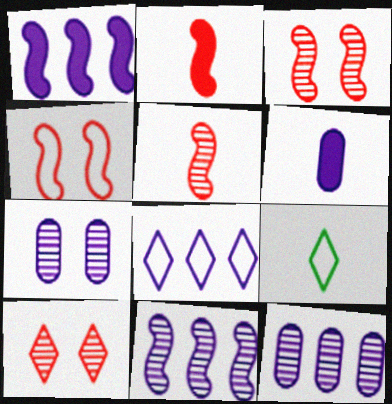[[1, 8, 12], 
[5, 6, 9]]